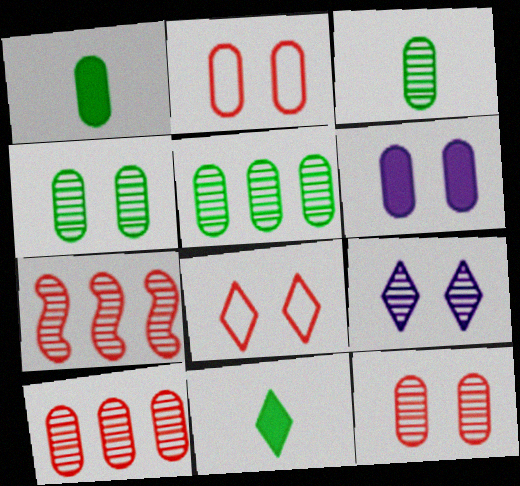[[2, 4, 6], 
[3, 4, 5], 
[3, 7, 9]]